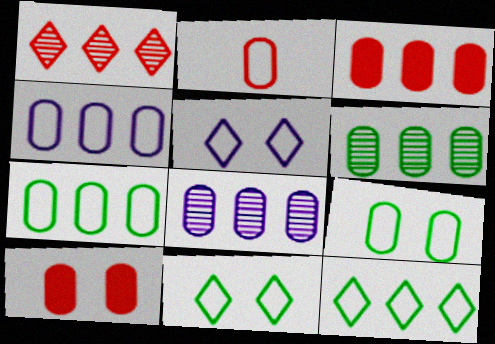[[2, 4, 9], 
[3, 4, 6], 
[3, 7, 8]]